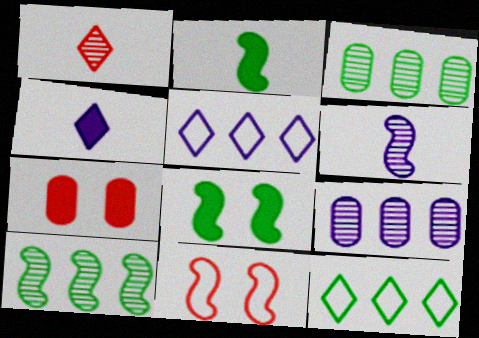[[3, 4, 11], 
[6, 7, 12]]